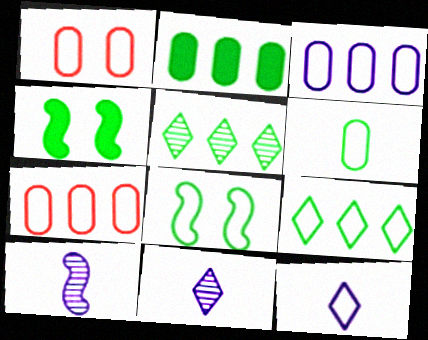[[1, 3, 6], 
[4, 5, 6], 
[4, 7, 11], 
[6, 8, 9], 
[7, 8, 12]]